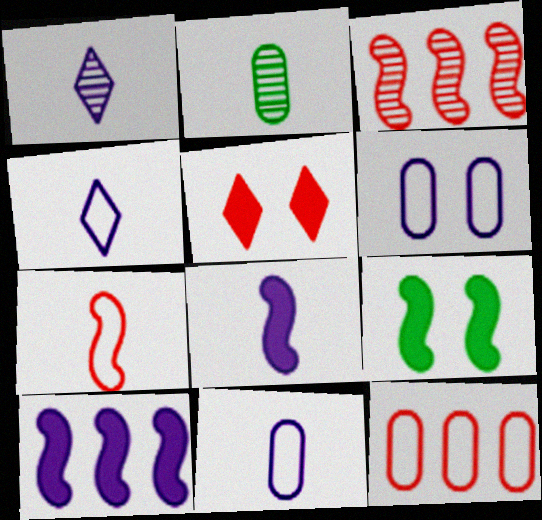[[1, 6, 10], 
[1, 8, 11], 
[1, 9, 12]]